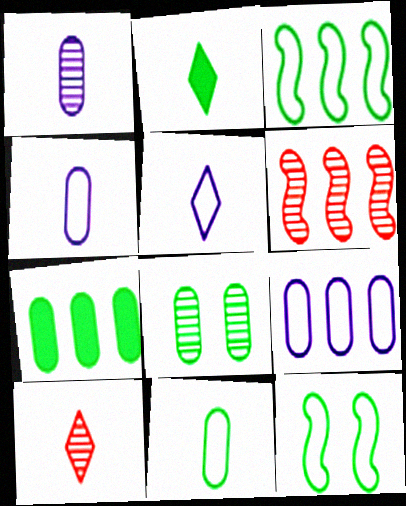[[2, 3, 8], 
[2, 5, 10], 
[7, 8, 11]]